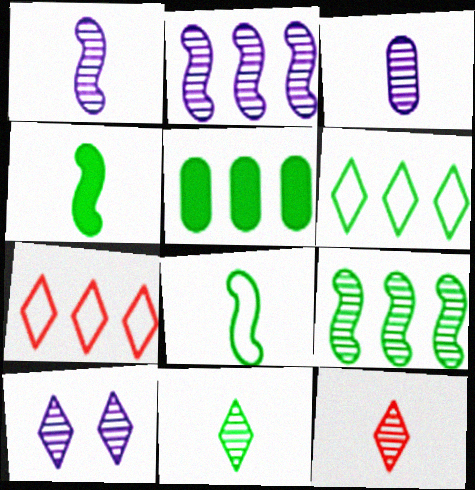[[2, 3, 10], 
[2, 5, 7], 
[5, 6, 9]]